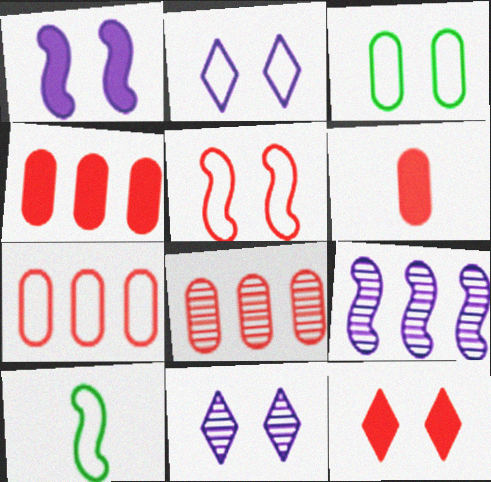[[2, 3, 5], 
[2, 7, 10], 
[4, 7, 8], 
[4, 10, 11]]